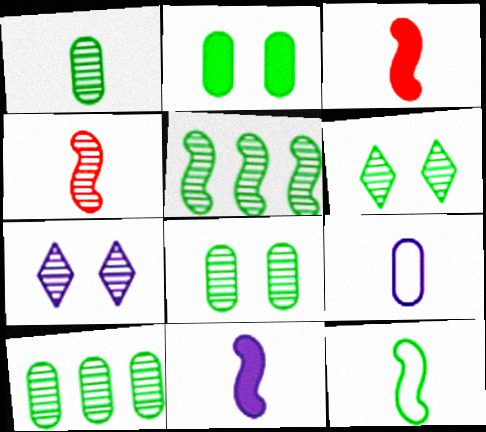[[1, 5, 6], 
[1, 8, 10], 
[4, 7, 10], 
[4, 11, 12]]